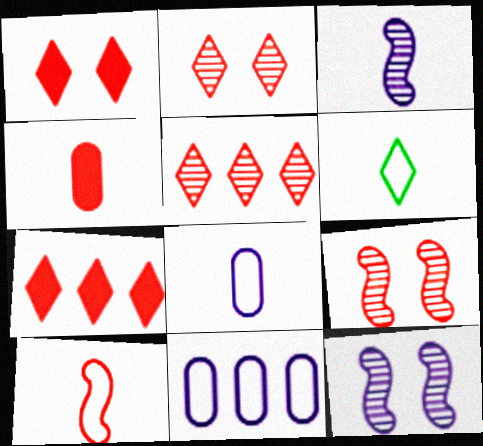[[3, 4, 6], 
[6, 8, 10]]